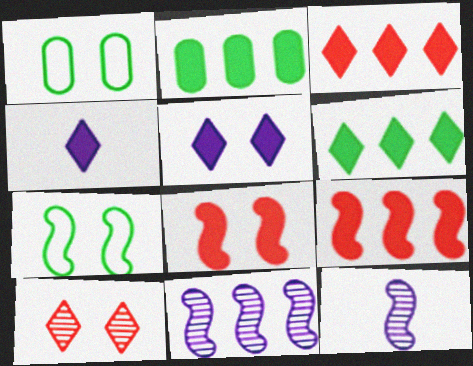[[1, 3, 12], 
[2, 4, 8], 
[7, 9, 12]]